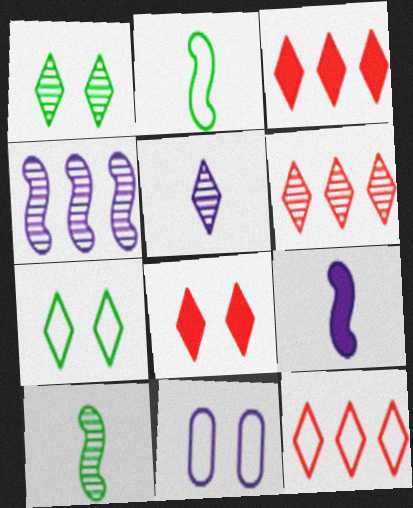[[1, 5, 6], 
[2, 11, 12], 
[3, 5, 7], 
[3, 6, 12], 
[3, 10, 11]]